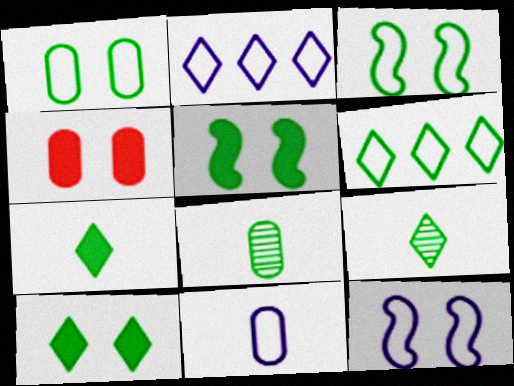[[2, 11, 12], 
[5, 6, 8], 
[6, 9, 10]]